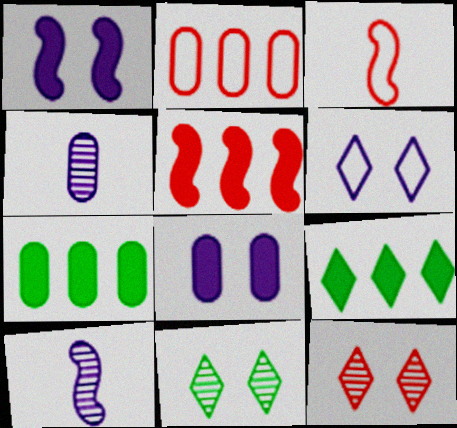[]